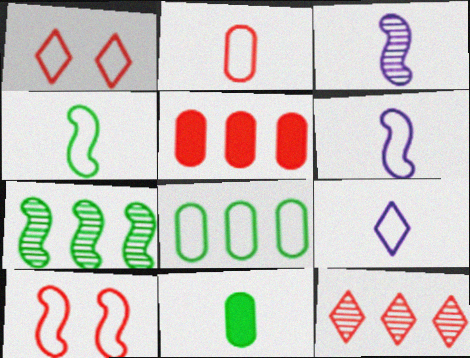[[1, 6, 8], 
[2, 4, 9], 
[8, 9, 10]]